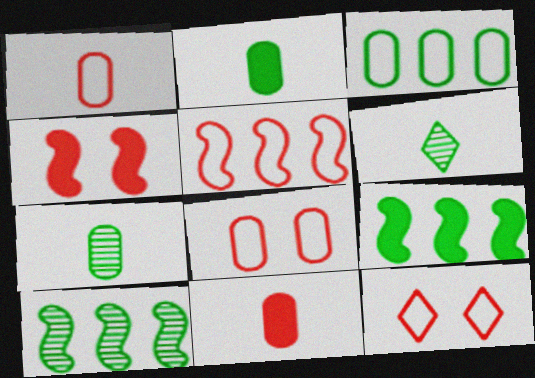[[1, 5, 12]]